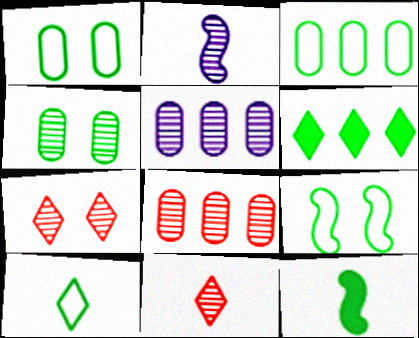[[3, 9, 10]]